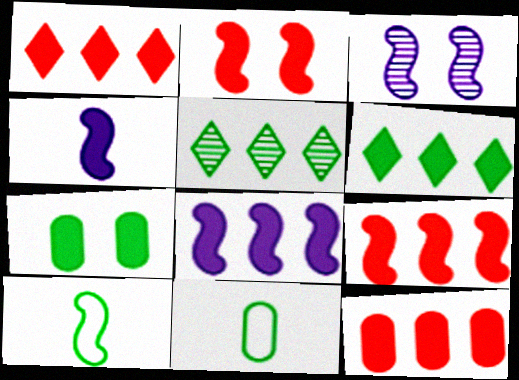[[1, 3, 11], 
[1, 4, 7], 
[1, 9, 12], 
[3, 9, 10], 
[5, 7, 10], 
[6, 8, 12]]